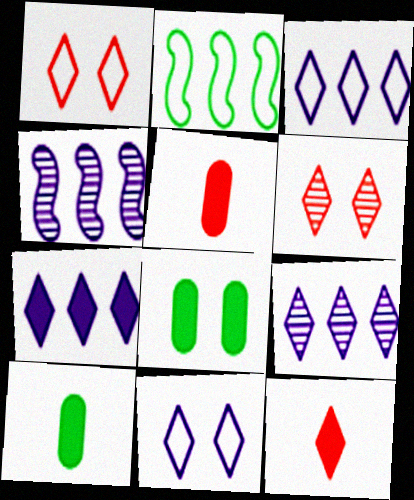[[1, 4, 10], 
[3, 7, 9]]